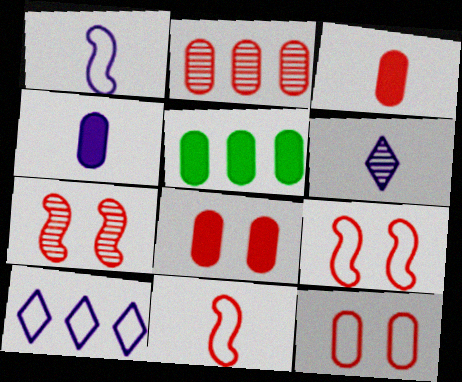[[1, 4, 6], 
[2, 3, 12], 
[4, 5, 8], 
[5, 6, 9]]